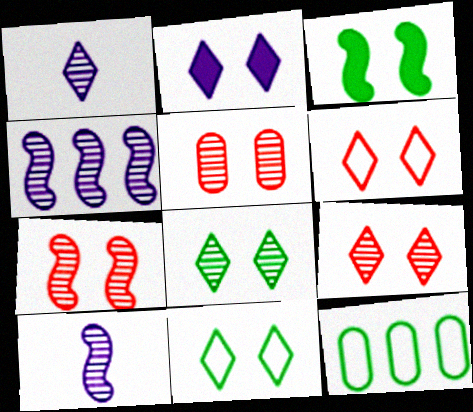[[2, 6, 8], 
[2, 9, 11], 
[5, 7, 9]]